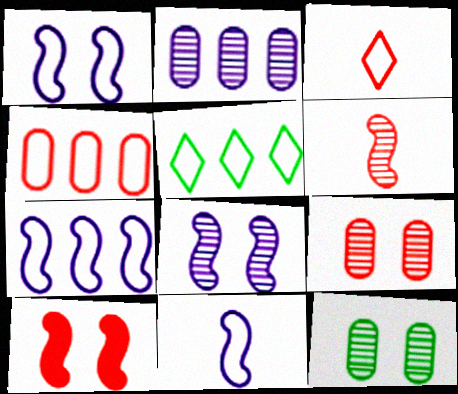[[1, 7, 11], 
[4, 5, 7]]